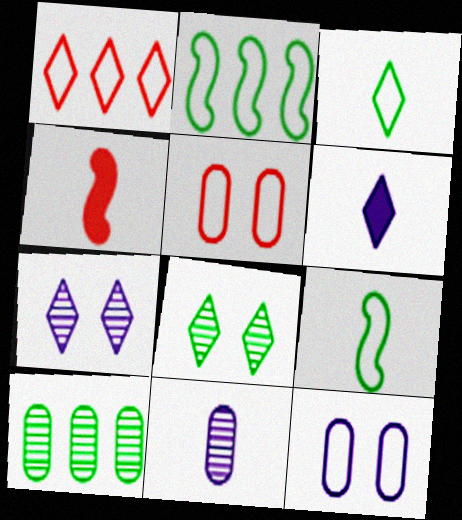[[1, 6, 8], 
[1, 9, 12], 
[3, 4, 11]]